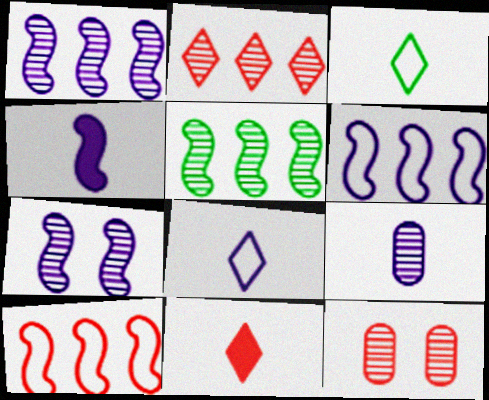[[4, 6, 7], 
[4, 8, 9], 
[10, 11, 12]]